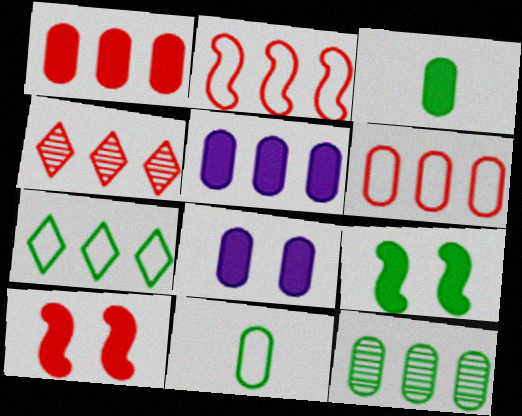[[1, 2, 4], 
[1, 3, 8], 
[5, 6, 12]]